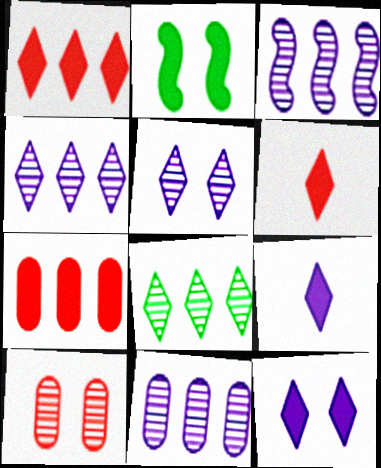[[2, 7, 9], 
[3, 4, 11]]